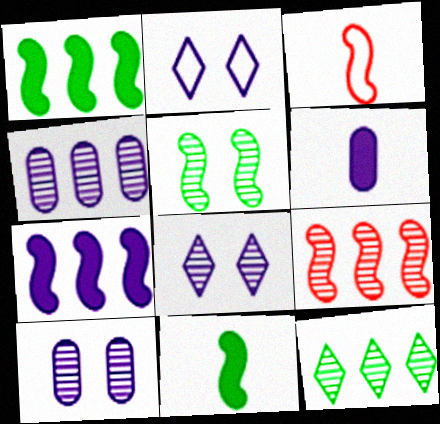[[3, 5, 7], 
[4, 9, 12]]